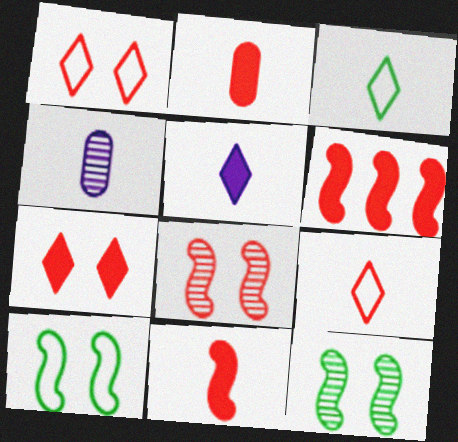[[2, 6, 7], 
[3, 4, 11]]